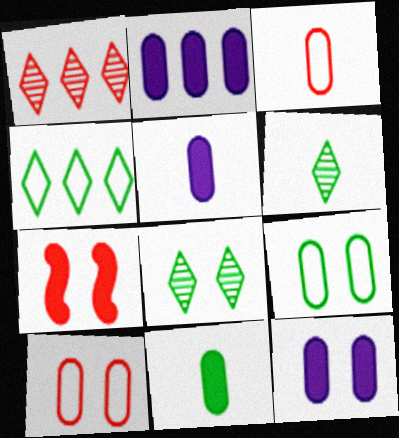[[1, 3, 7], 
[2, 5, 12]]